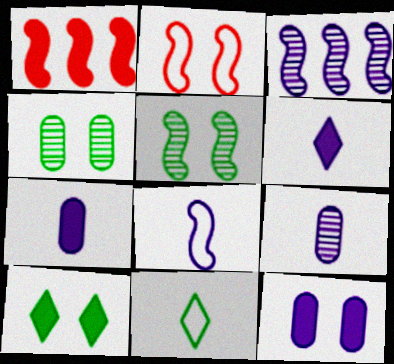[[1, 5, 8], 
[1, 7, 10], 
[6, 8, 9]]